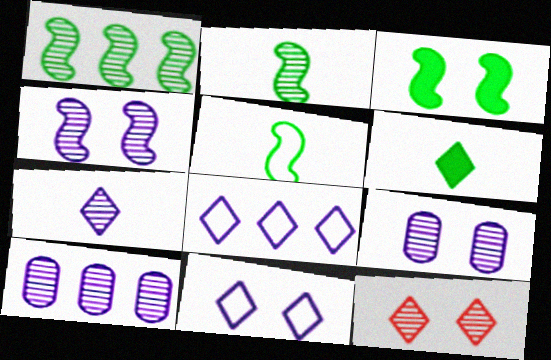[[1, 3, 5], 
[2, 10, 12], 
[4, 7, 10], 
[6, 8, 12]]